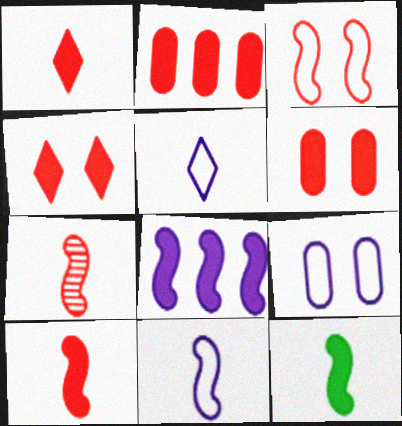[[2, 4, 10], 
[7, 11, 12]]